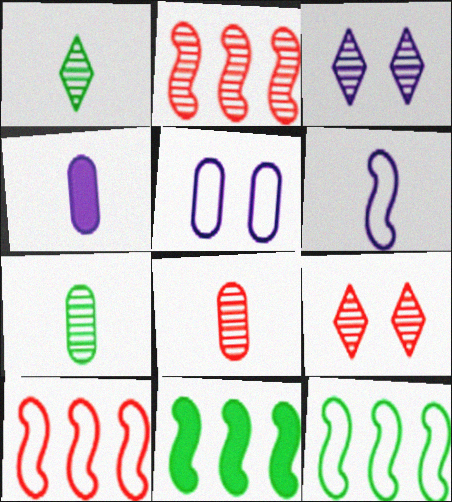[[2, 3, 7], 
[2, 8, 9], 
[4, 9, 12]]